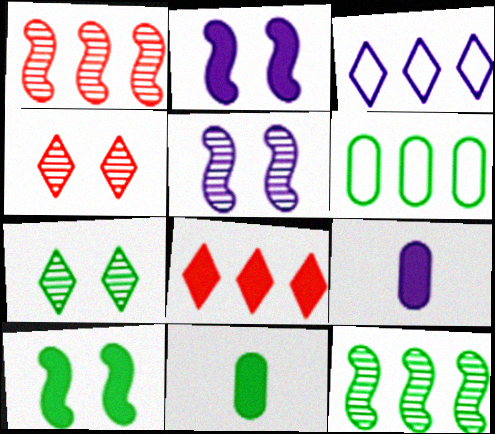[[2, 8, 11], 
[3, 5, 9], 
[8, 9, 10]]